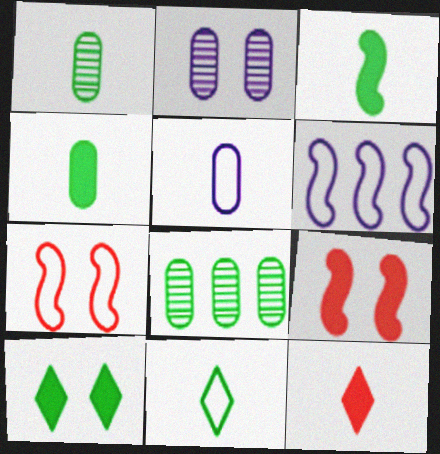[[1, 3, 11], 
[2, 7, 10]]